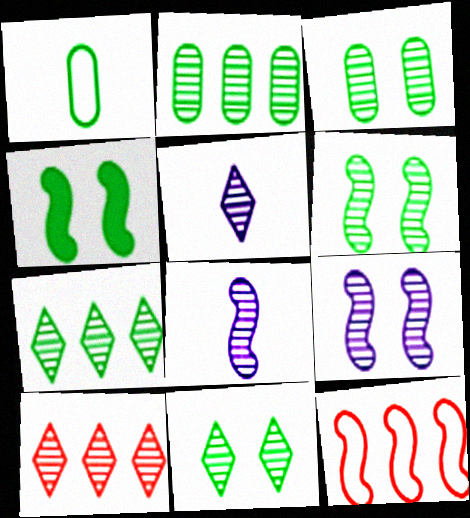[[1, 4, 7], 
[3, 6, 11], 
[3, 8, 10], 
[4, 8, 12], 
[5, 10, 11]]